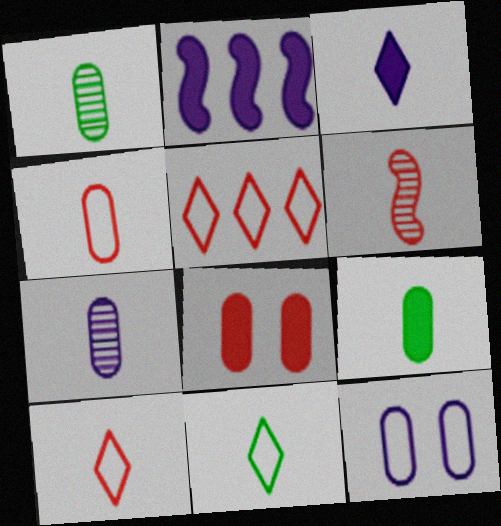[[4, 7, 9], 
[5, 6, 8]]